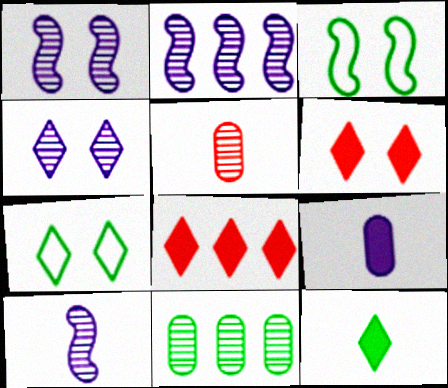[[1, 2, 10], 
[3, 11, 12], 
[4, 6, 7]]